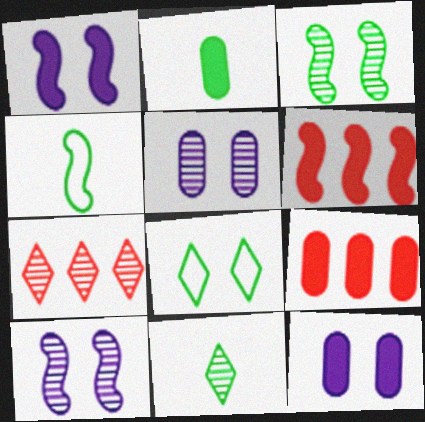[[2, 4, 11], 
[2, 9, 12], 
[4, 6, 10], 
[4, 7, 12]]